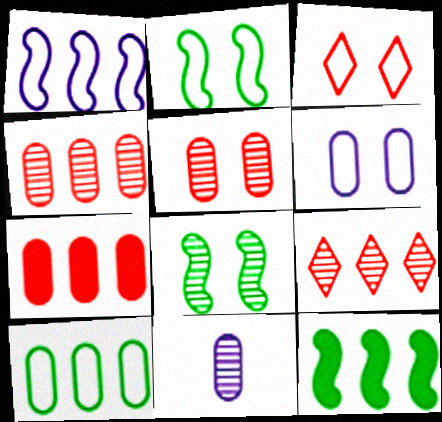[[2, 3, 6], 
[3, 11, 12], 
[8, 9, 11]]